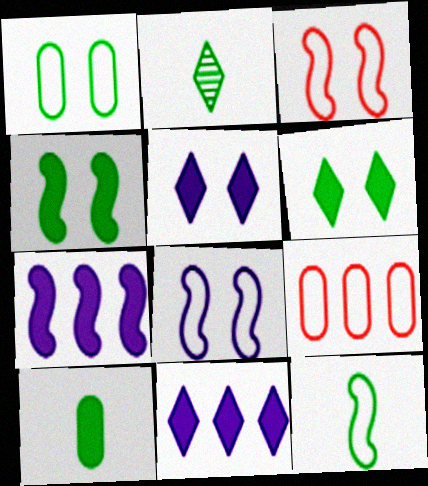[[2, 10, 12]]